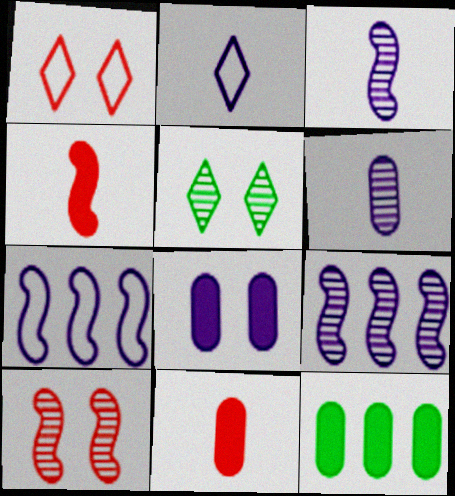[[1, 3, 12], 
[2, 8, 9], 
[2, 10, 12], 
[5, 7, 11], 
[8, 11, 12]]